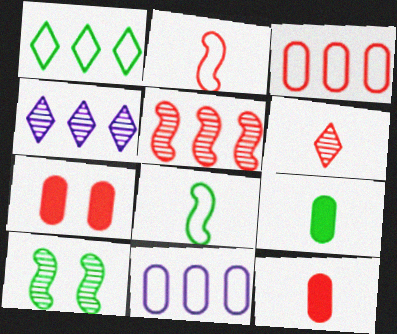[[1, 9, 10], 
[2, 6, 12], 
[4, 7, 8]]